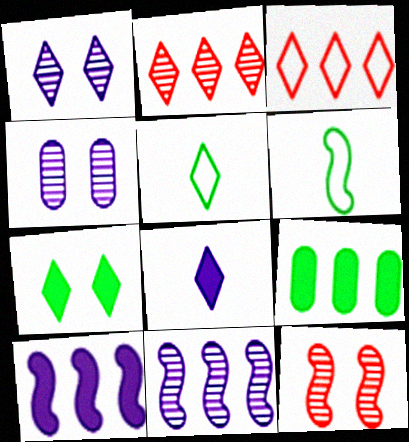[[3, 9, 11], 
[6, 10, 12]]